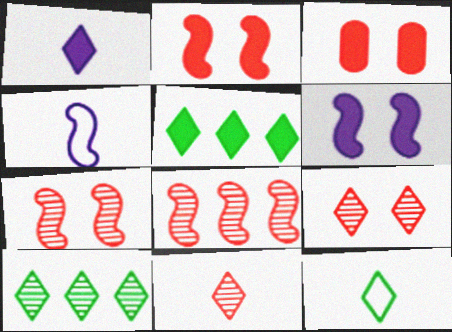[[1, 11, 12], 
[3, 4, 10]]